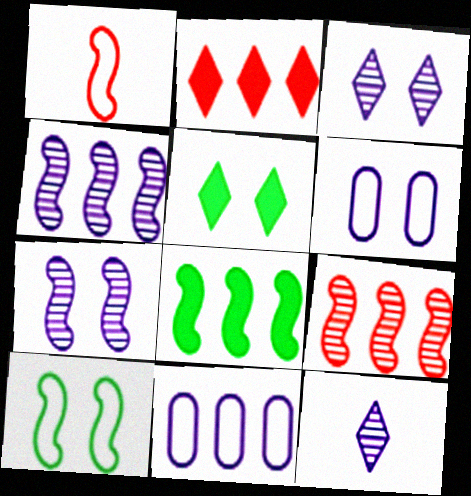[[1, 7, 8]]